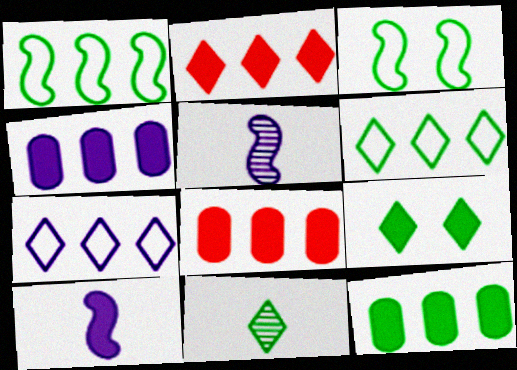[[3, 11, 12], 
[4, 8, 12], 
[6, 9, 11], 
[8, 9, 10]]